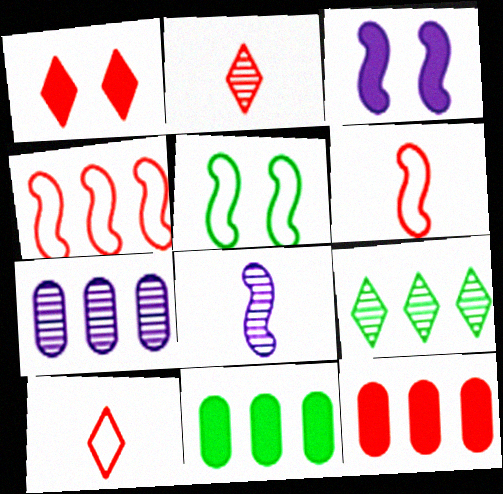[]